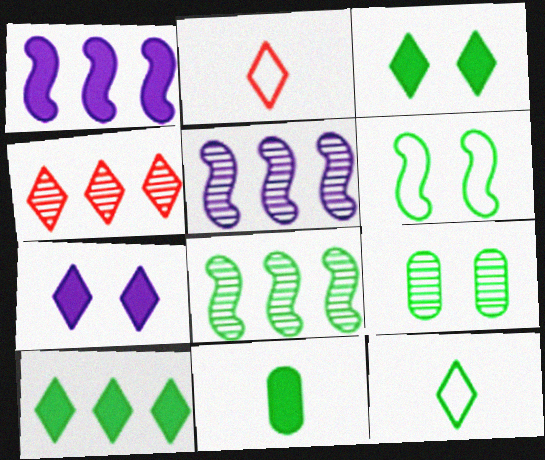[[1, 2, 9], 
[3, 6, 9], 
[4, 7, 12]]